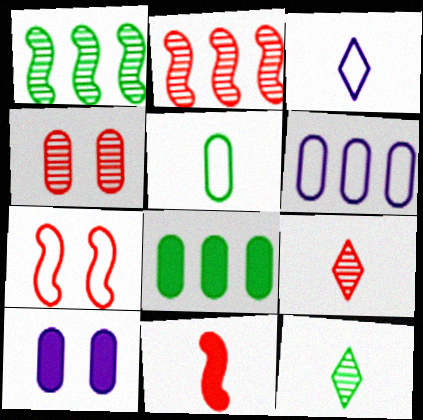[[2, 4, 9], 
[2, 7, 11]]